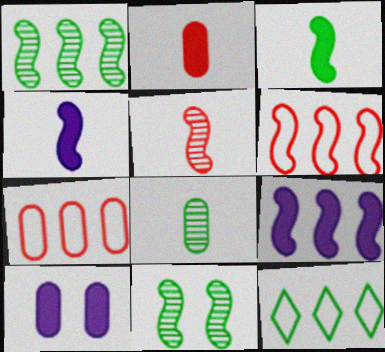[[1, 6, 9], 
[4, 6, 11], 
[5, 10, 12], 
[7, 8, 10]]